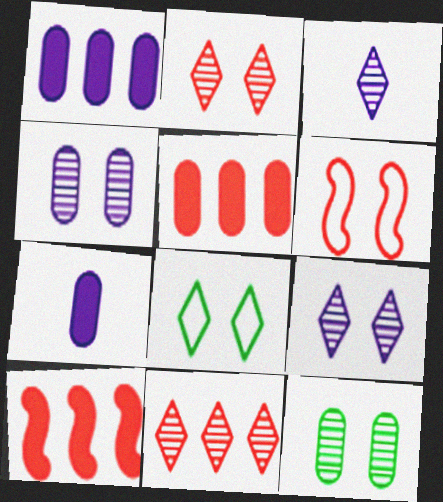[]